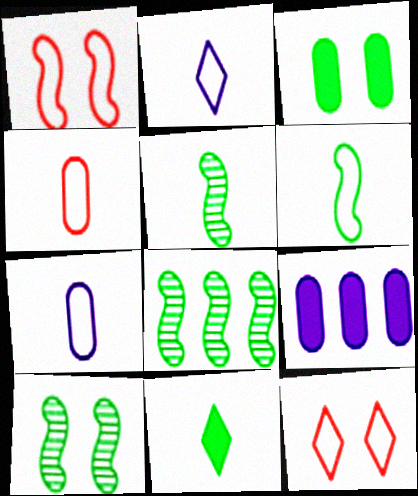[[2, 4, 6], 
[5, 8, 10], 
[5, 9, 12]]